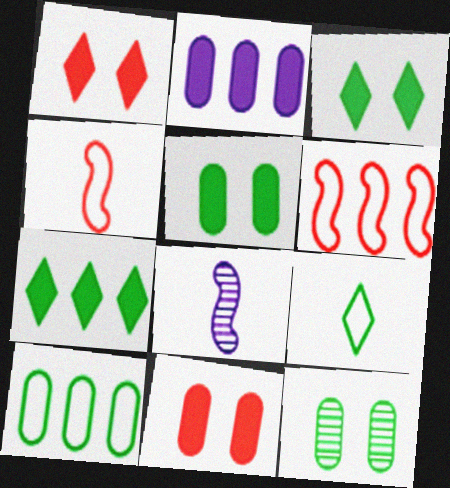[[1, 8, 10]]